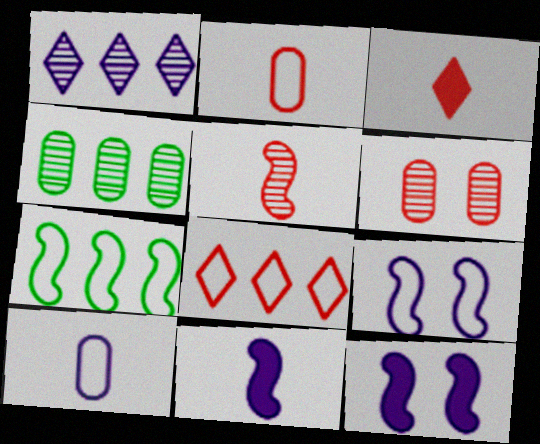[[1, 10, 12], 
[2, 3, 5], 
[3, 4, 9], 
[5, 7, 12]]